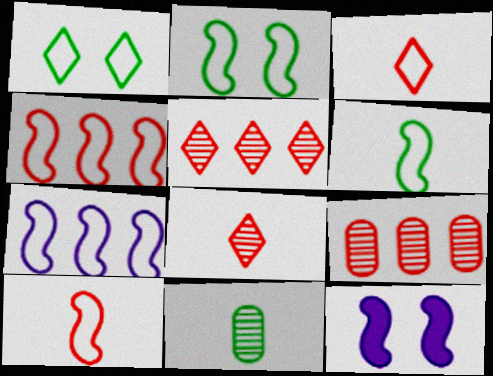[[2, 7, 10]]